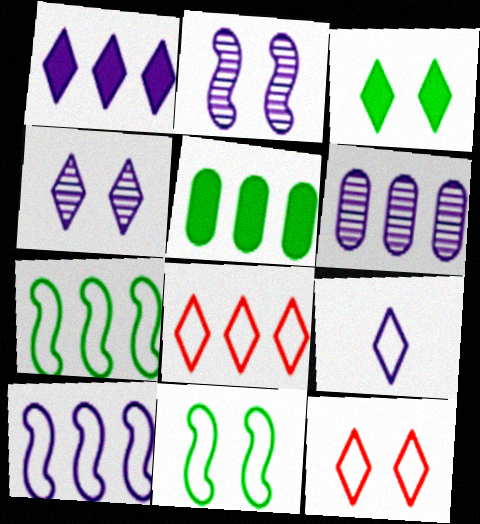[[1, 4, 9], 
[1, 6, 10], 
[3, 4, 12]]